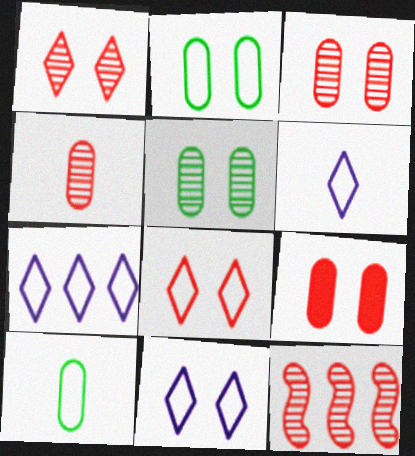[[1, 4, 12], 
[6, 7, 11]]